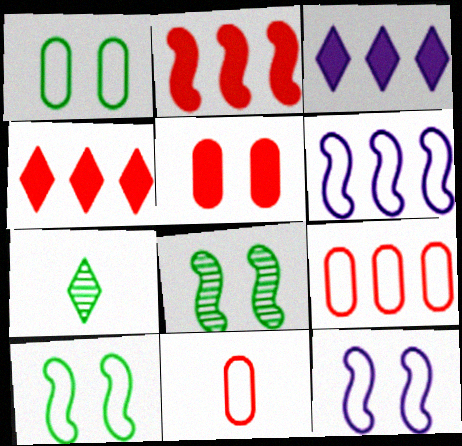[[3, 8, 11], 
[5, 6, 7]]